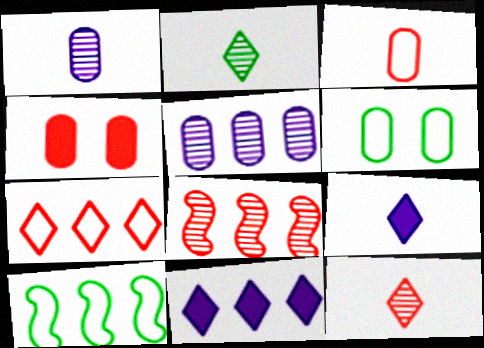[[6, 8, 9]]